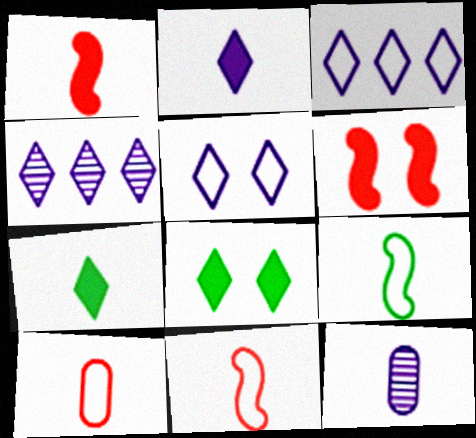[[2, 4, 5], 
[7, 11, 12]]